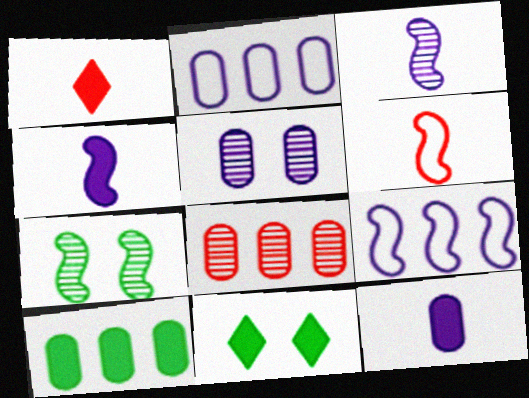[[1, 2, 7], 
[2, 5, 12], 
[2, 8, 10]]